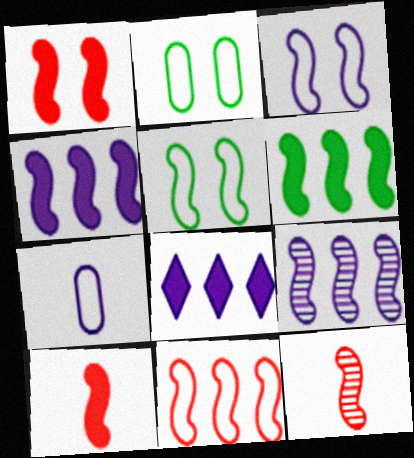[[1, 11, 12], 
[2, 8, 12], 
[3, 6, 12], 
[4, 5, 12], 
[5, 9, 10], 
[6, 9, 11]]